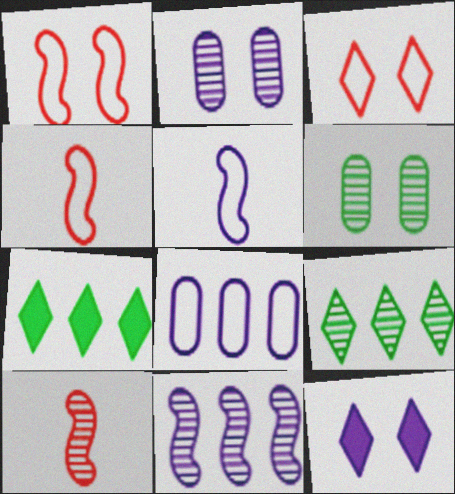[[1, 6, 12], 
[2, 4, 7], 
[2, 9, 10]]